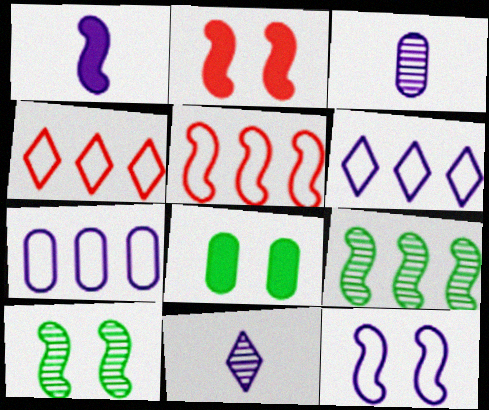[[1, 5, 10], 
[2, 10, 12], 
[5, 8, 11]]